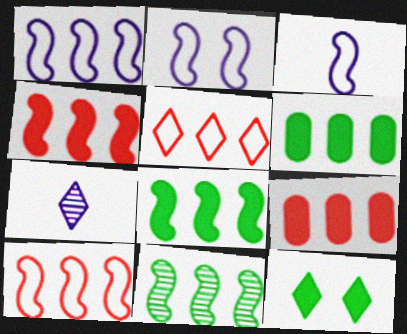[[1, 2, 3], 
[1, 4, 11], 
[5, 7, 12]]